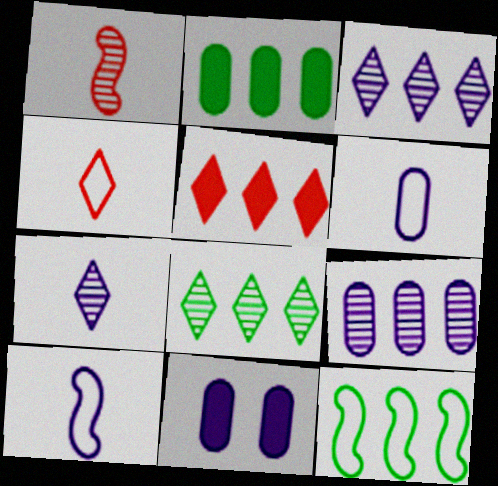[[2, 8, 12], 
[3, 10, 11], 
[5, 9, 12], 
[6, 9, 11]]